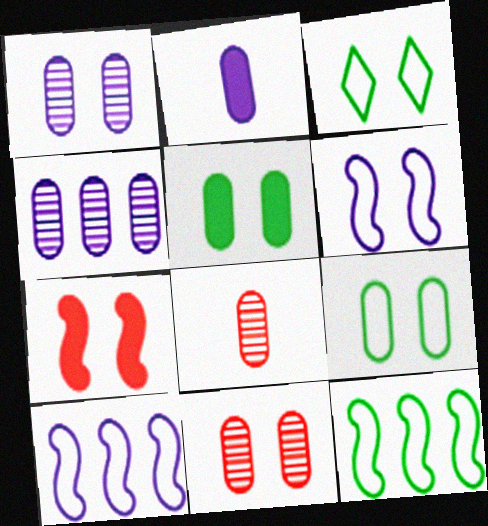[[1, 3, 7]]